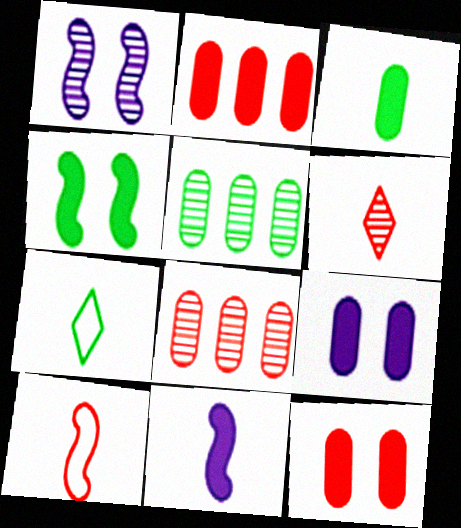[[1, 2, 7], 
[1, 5, 6], 
[2, 3, 9], 
[4, 5, 7]]